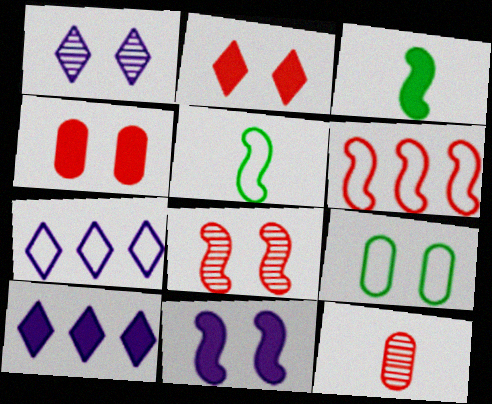[[2, 6, 12], 
[3, 4, 10]]